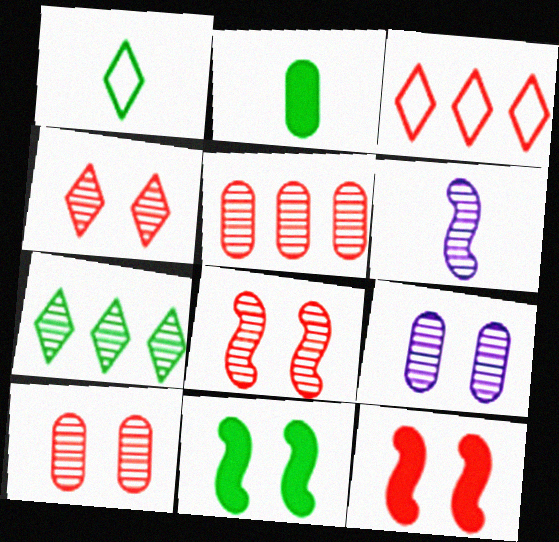[[4, 8, 10], 
[6, 7, 10]]